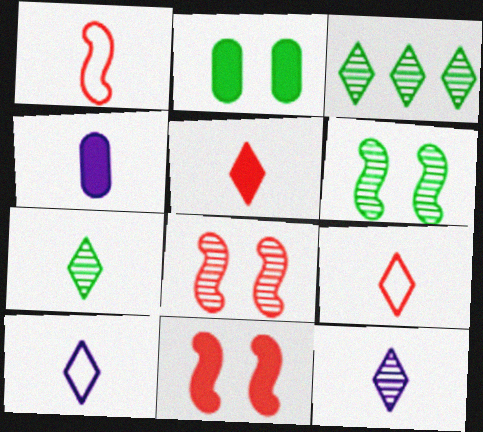[[1, 4, 7], 
[5, 7, 10]]